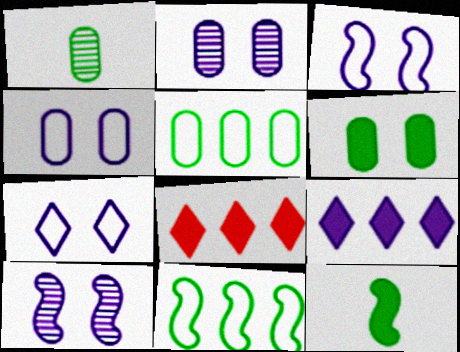[[1, 3, 8], 
[1, 5, 6], 
[3, 4, 7]]